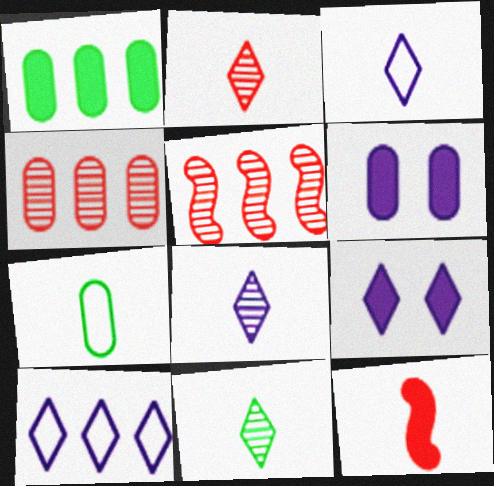[[1, 5, 10], 
[1, 9, 12], 
[2, 8, 11], 
[4, 6, 7], 
[5, 7, 9], 
[7, 8, 12], 
[8, 9, 10]]